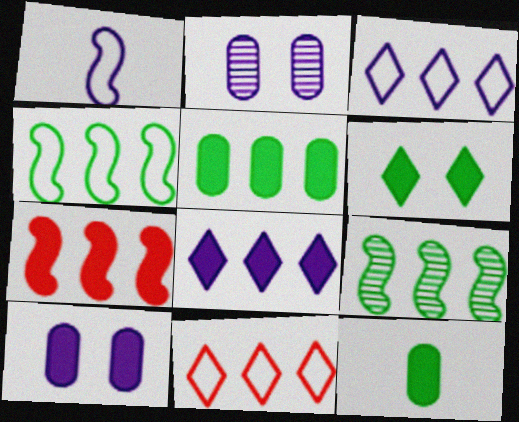[[1, 2, 8], 
[5, 7, 8]]